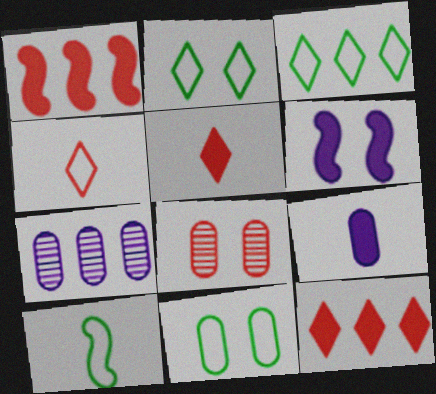[[1, 3, 7], 
[1, 4, 8], 
[2, 6, 8], 
[3, 10, 11]]